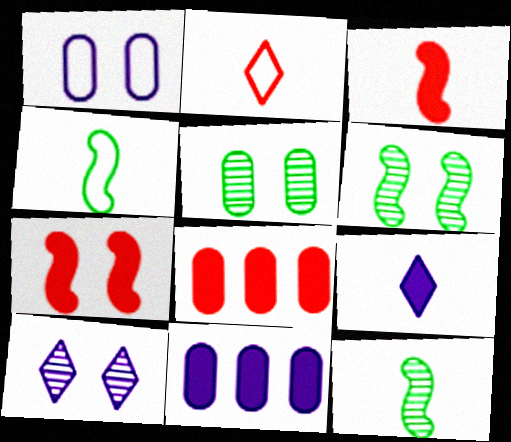[[2, 6, 11], 
[4, 8, 10]]